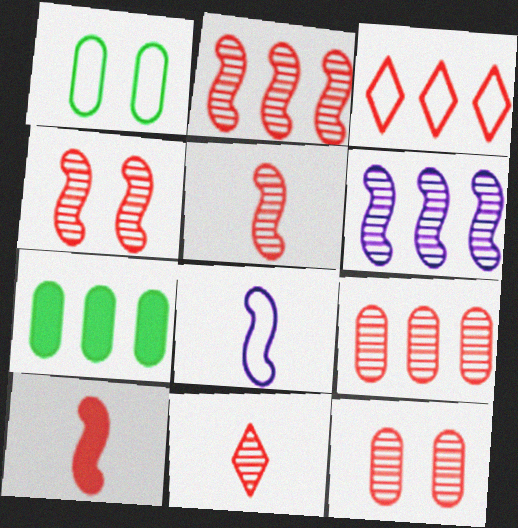[[1, 3, 8], 
[2, 4, 5], 
[2, 11, 12], 
[3, 6, 7], 
[3, 10, 12], 
[4, 9, 11]]